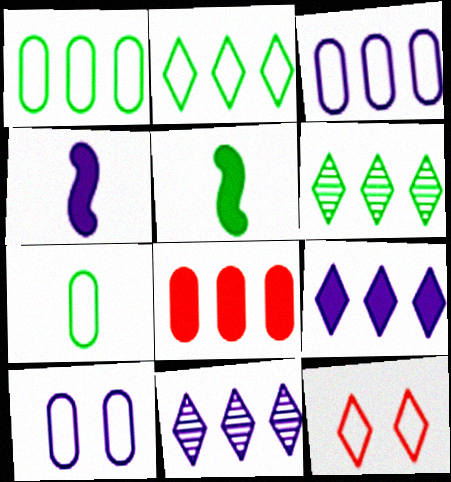[[4, 10, 11]]